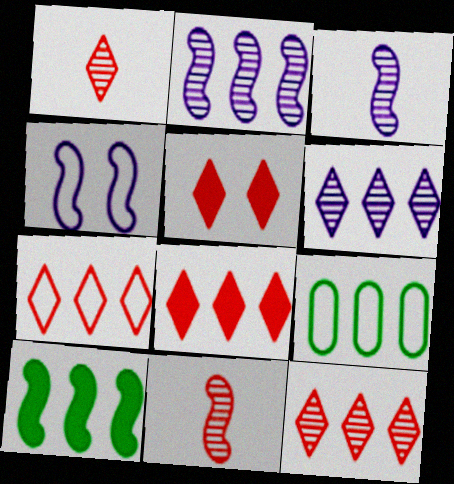[[1, 5, 7], 
[2, 8, 9], 
[3, 5, 9], 
[4, 10, 11], 
[7, 8, 12]]